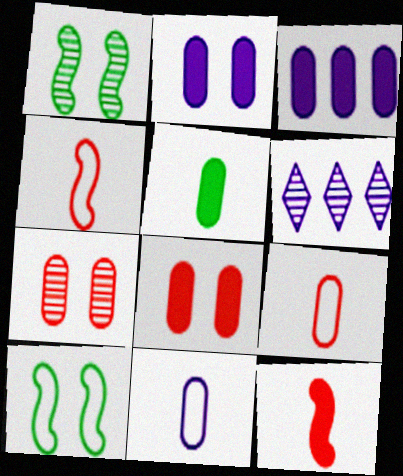[[3, 5, 8]]